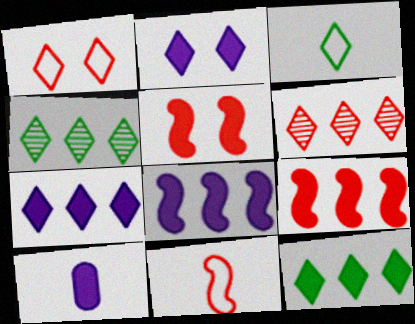[[2, 3, 6], 
[2, 8, 10], 
[5, 10, 12]]